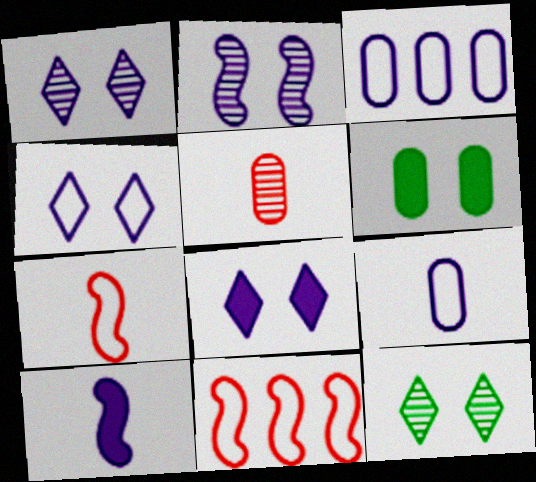[[1, 3, 10], 
[1, 4, 8], 
[3, 5, 6]]